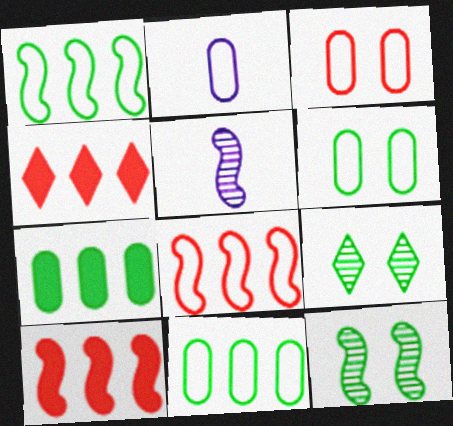[[2, 3, 11], 
[2, 4, 12], 
[2, 9, 10], 
[4, 5, 6]]